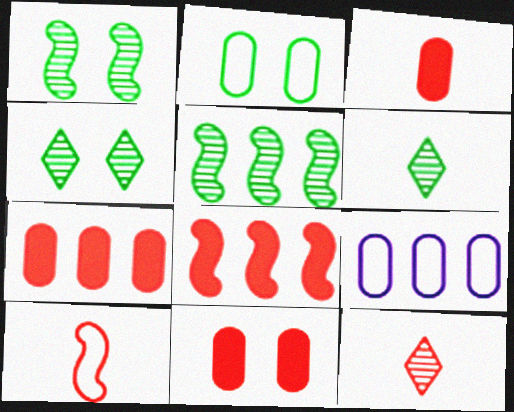[[3, 7, 11], 
[3, 10, 12]]